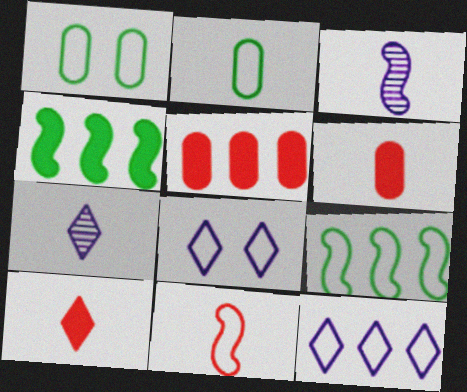[[1, 11, 12], 
[2, 3, 10]]